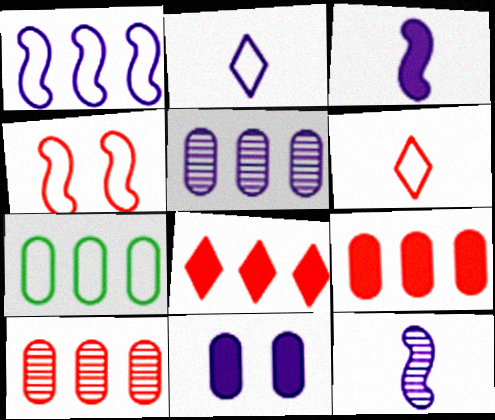[[2, 4, 7], 
[5, 7, 9]]